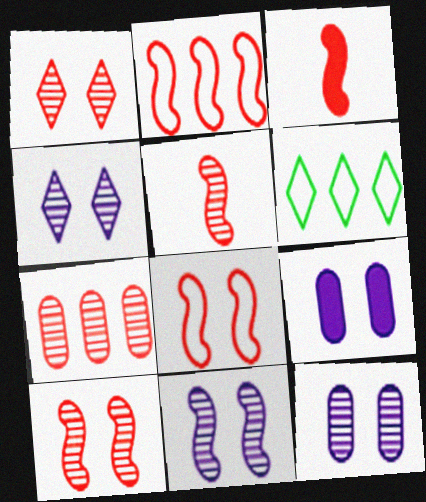[[1, 5, 7], 
[2, 3, 10], 
[3, 6, 12], 
[4, 11, 12], 
[5, 6, 9]]